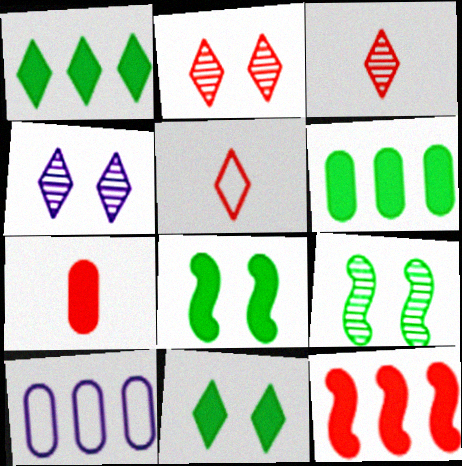[[1, 4, 5], 
[3, 8, 10]]